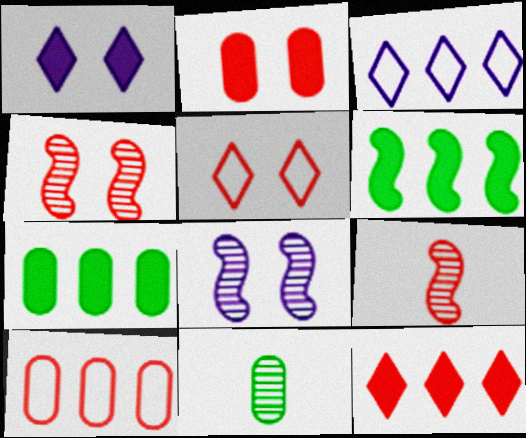[[2, 4, 5]]